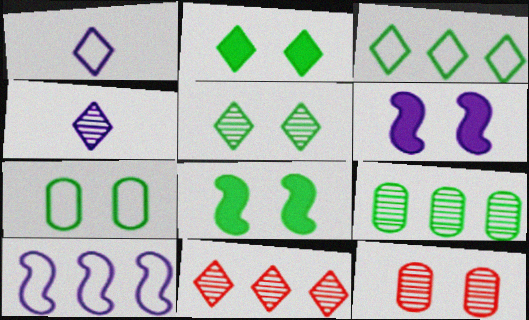[[1, 2, 11], 
[4, 5, 11], 
[5, 7, 8]]